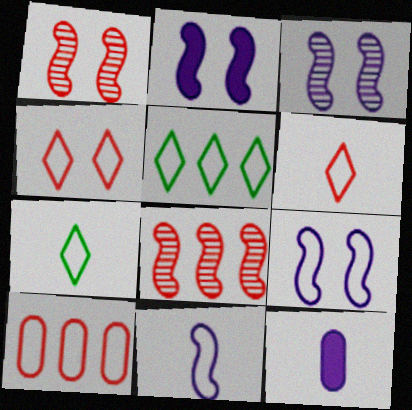[[1, 5, 12], 
[2, 3, 9], 
[7, 9, 10]]